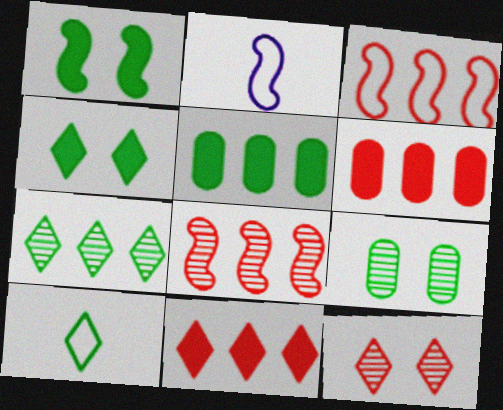[[1, 2, 8], 
[2, 5, 12], 
[2, 9, 11], 
[4, 7, 10]]